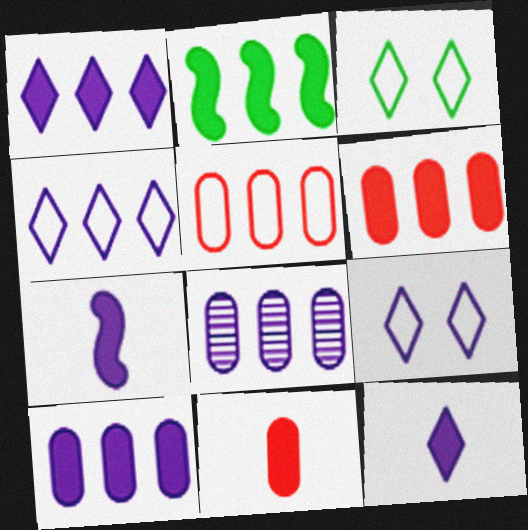[[1, 2, 6], 
[7, 8, 9]]